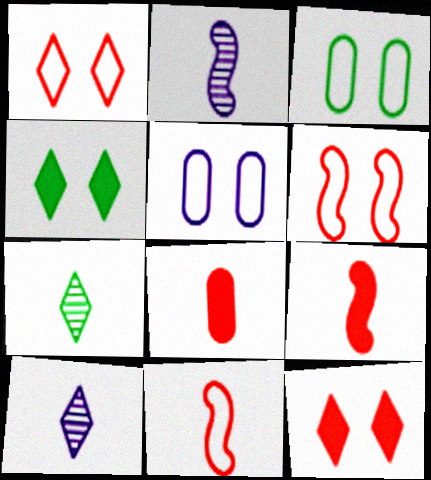[]